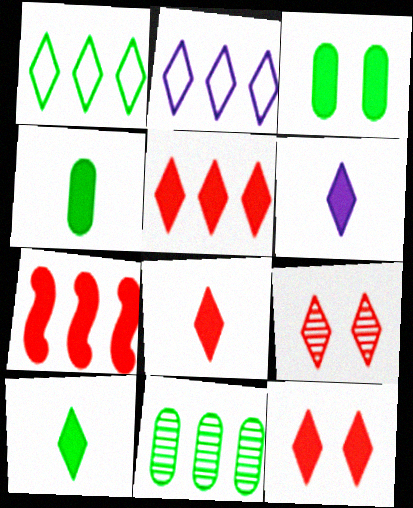[[1, 6, 9], 
[2, 7, 11], 
[2, 9, 10], 
[3, 6, 7], 
[5, 8, 12], 
[6, 8, 10]]